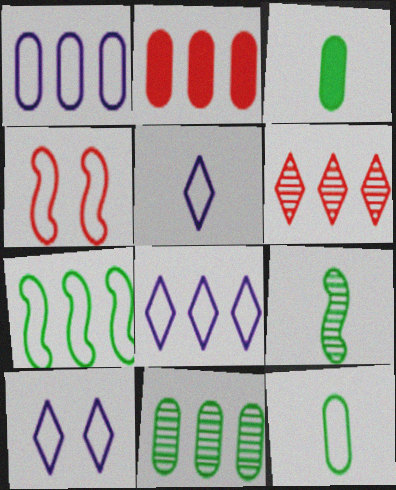[[1, 2, 11], 
[2, 9, 10], 
[4, 8, 12], 
[5, 8, 10]]